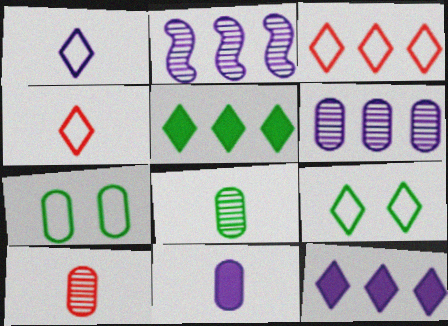[[1, 3, 9]]